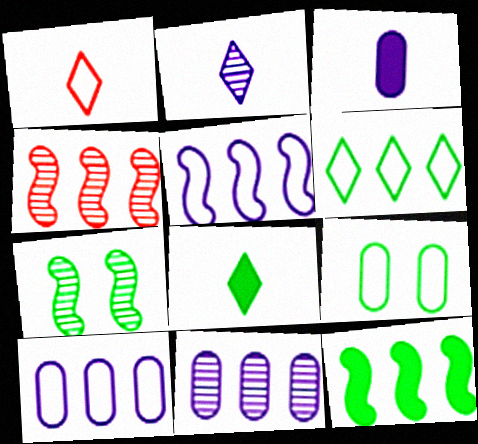[[1, 2, 8], 
[1, 5, 9], 
[4, 5, 12]]